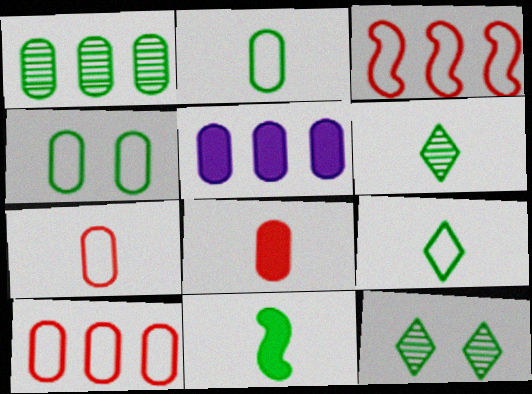[[1, 5, 10], 
[2, 6, 11]]